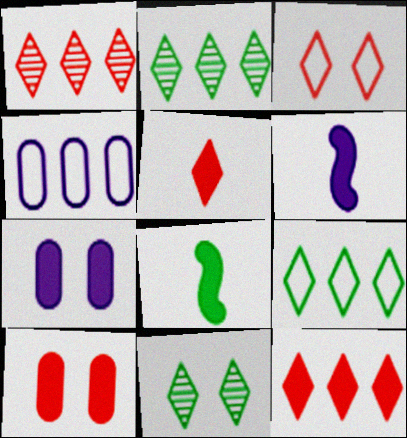[[1, 3, 5], 
[7, 8, 12]]